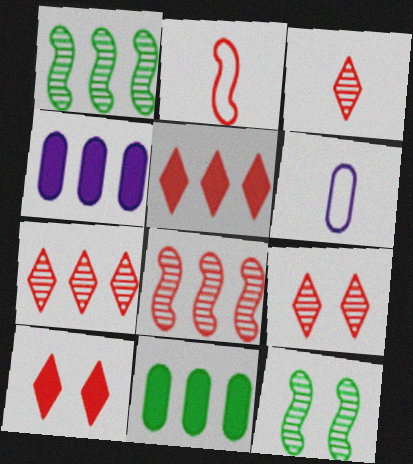[[1, 6, 10], 
[3, 7, 9], 
[5, 6, 12]]